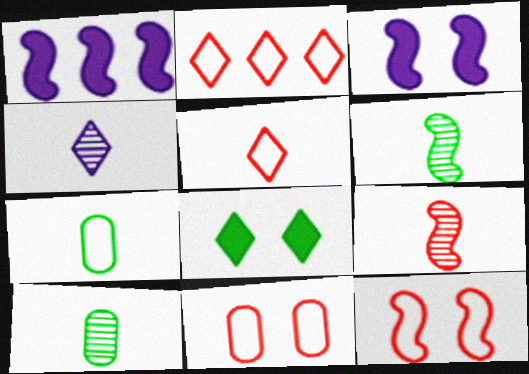[[1, 6, 12], 
[2, 3, 10], 
[2, 4, 8], 
[4, 9, 10]]